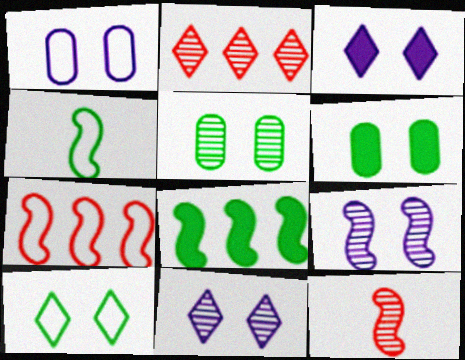[[1, 3, 9]]